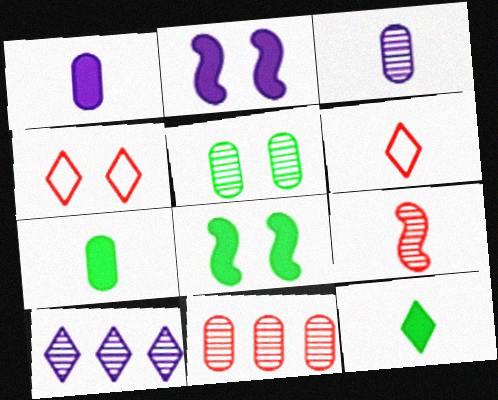[[2, 4, 5], 
[3, 5, 11], 
[4, 10, 12], 
[5, 9, 10]]